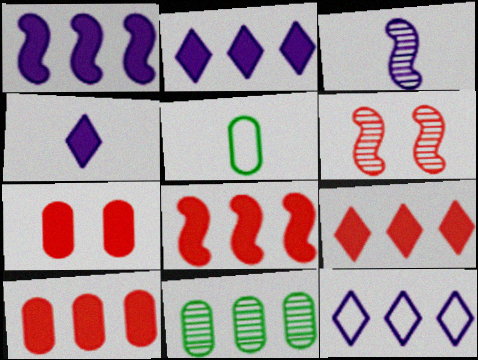[[2, 5, 6], 
[8, 9, 10], 
[8, 11, 12]]